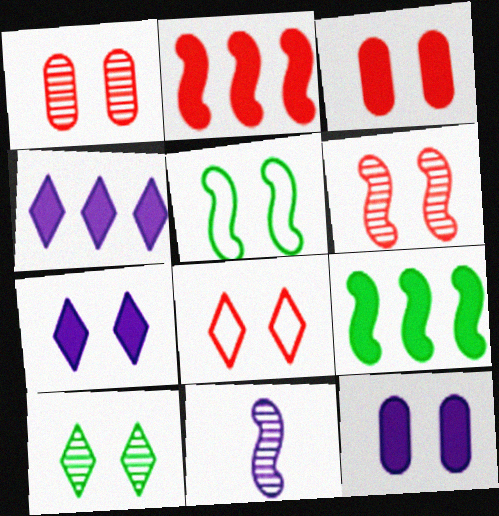[[1, 5, 7], 
[2, 5, 11], 
[3, 6, 8], 
[7, 8, 10]]